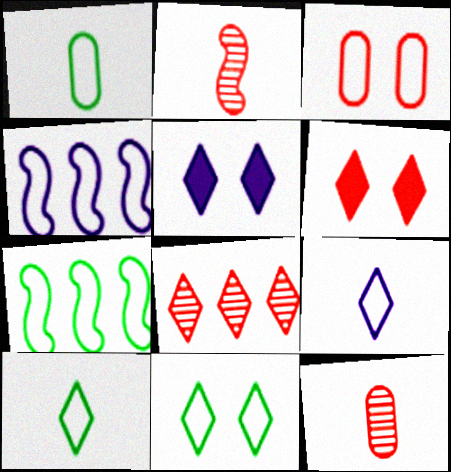[[1, 7, 11], 
[3, 4, 10], 
[3, 7, 9], 
[5, 7, 12], 
[5, 8, 10]]